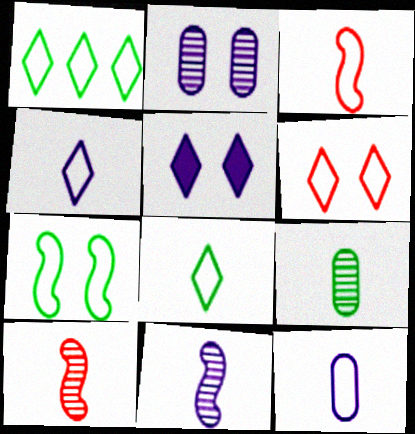[[1, 4, 6], 
[3, 8, 12]]